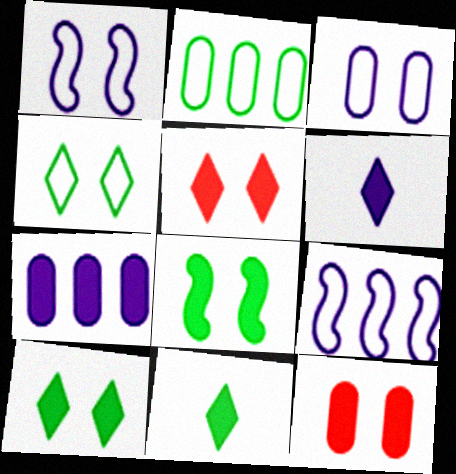[]